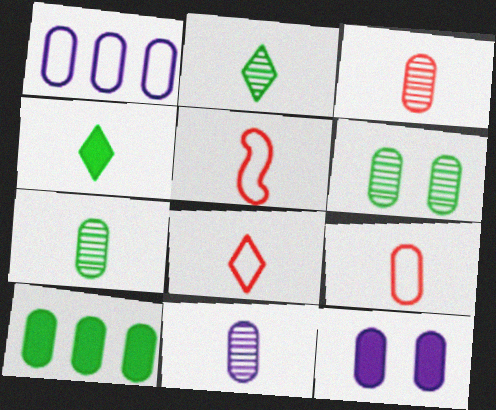[[1, 11, 12], 
[3, 7, 11], 
[4, 5, 11], 
[5, 8, 9]]